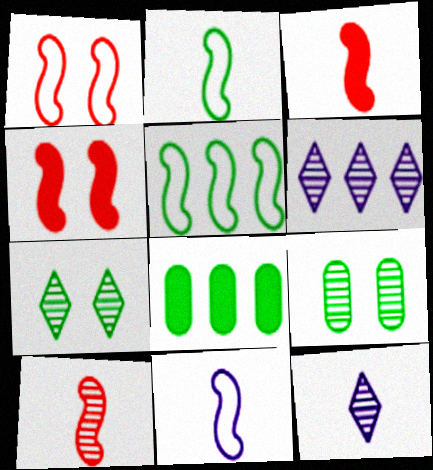[[1, 5, 11], 
[1, 8, 12], 
[2, 7, 8], 
[6, 9, 10]]